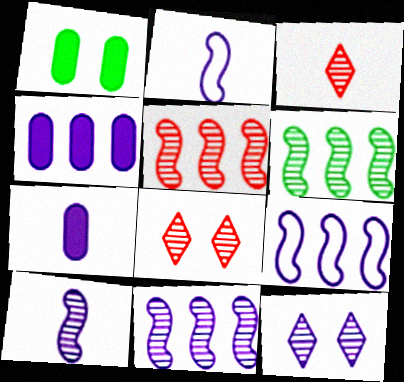[[1, 3, 9], 
[2, 4, 12], 
[5, 6, 11], 
[7, 9, 12]]